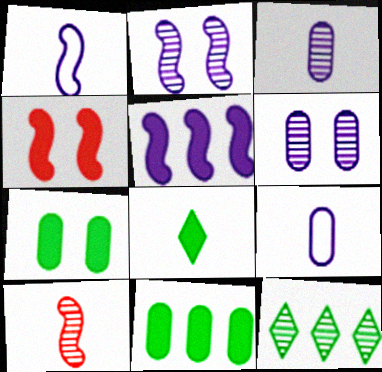[[1, 2, 5], 
[4, 9, 12], 
[6, 10, 12], 
[8, 9, 10]]